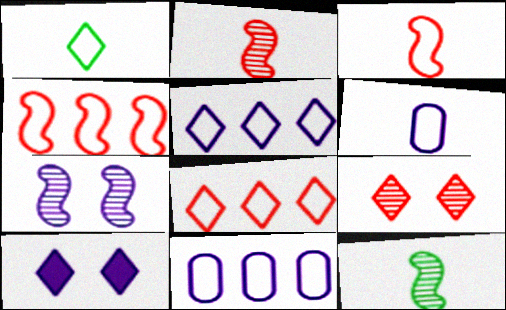[[1, 3, 6]]